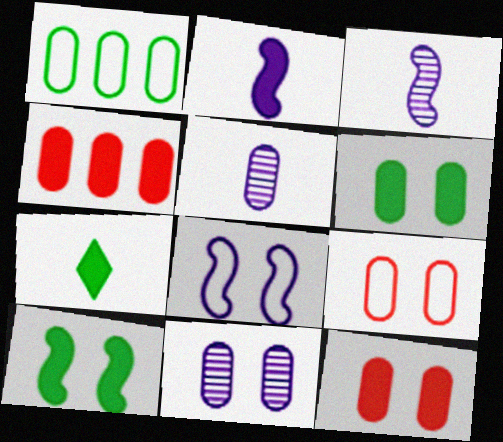[[1, 5, 12], 
[6, 9, 11]]